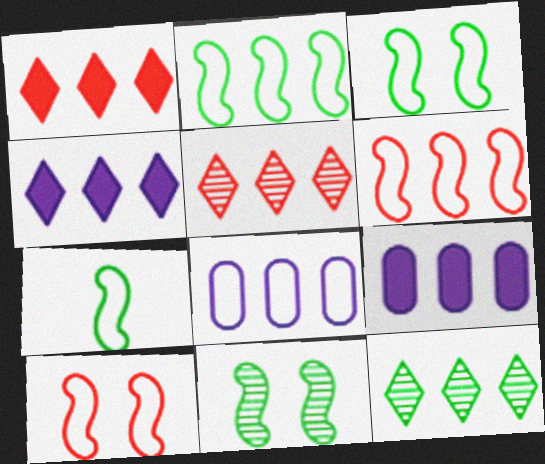[[2, 3, 7], 
[2, 5, 9], 
[6, 9, 12]]